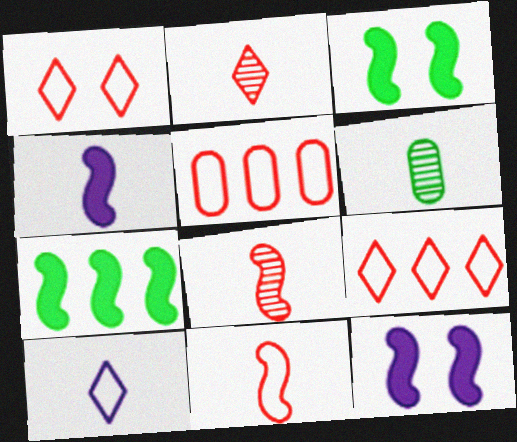[[1, 5, 11], 
[6, 9, 12]]